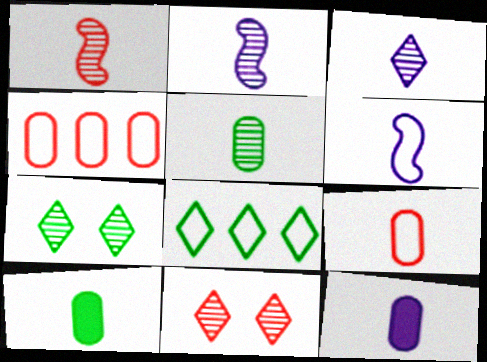[[1, 3, 5], 
[3, 6, 12], 
[5, 9, 12]]